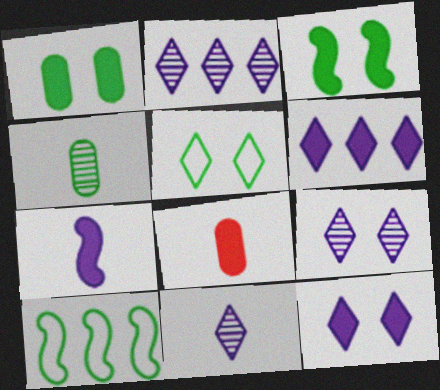[[2, 9, 11], 
[3, 6, 8], 
[8, 9, 10]]